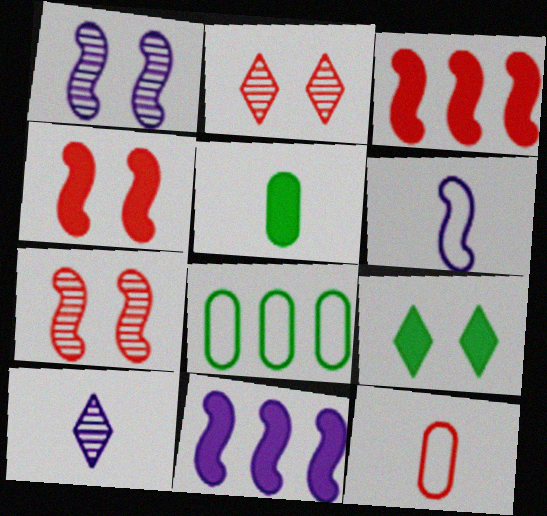[[1, 6, 11], 
[2, 3, 12], 
[4, 8, 10]]